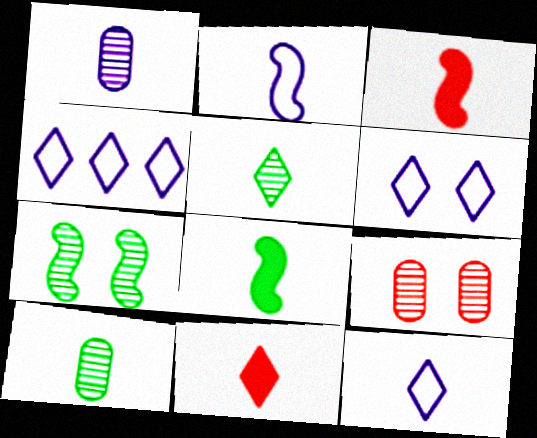[[2, 10, 11], 
[3, 10, 12], 
[4, 6, 12], 
[4, 8, 9], 
[5, 11, 12]]